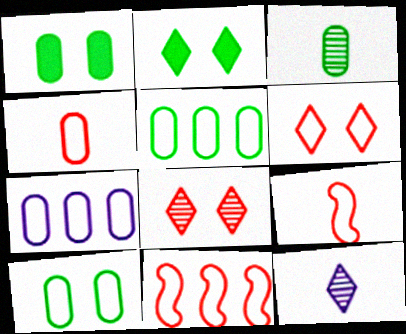[[1, 3, 5], 
[1, 11, 12], 
[4, 6, 11], 
[4, 7, 10]]